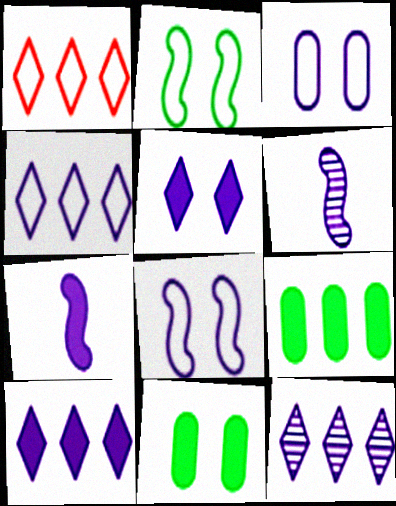[[1, 6, 11], 
[3, 6, 10], 
[3, 7, 12], 
[4, 10, 12]]